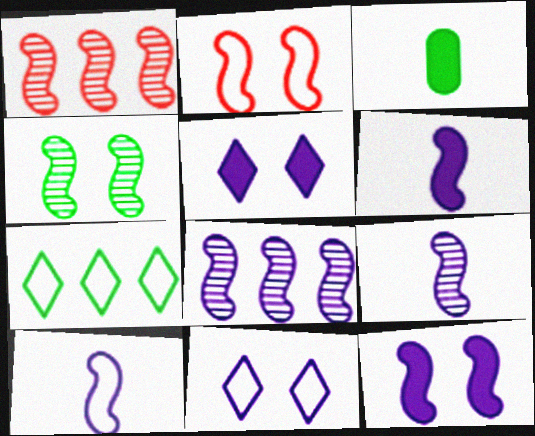[[1, 3, 11], 
[1, 4, 9], 
[2, 4, 12], 
[3, 4, 7], 
[6, 9, 10], 
[8, 10, 12]]